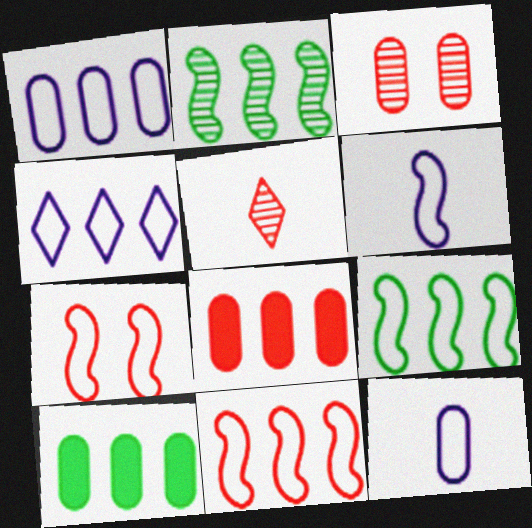[[2, 4, 8], 
[3, 10, 12], 
[5, 7, 8], 
[6, 7, 9]]